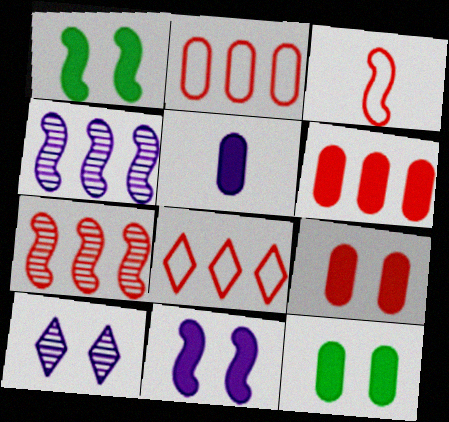[[1, 3, 4], 
[5, 6, 12], 
[6, 7, 8]]